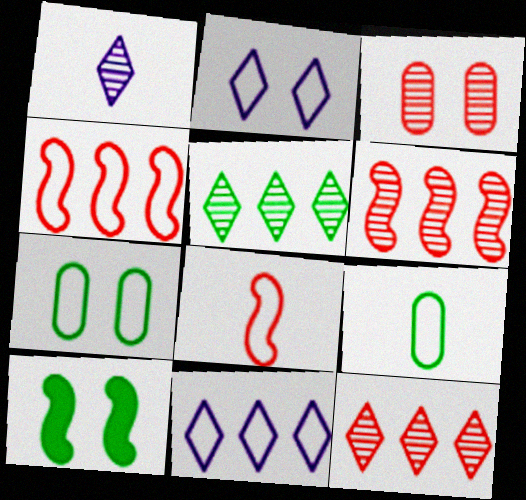[[2, 3, 10], 
[2, 4, 9], 
[5, 9, 10], 
[7, 8, 11]]